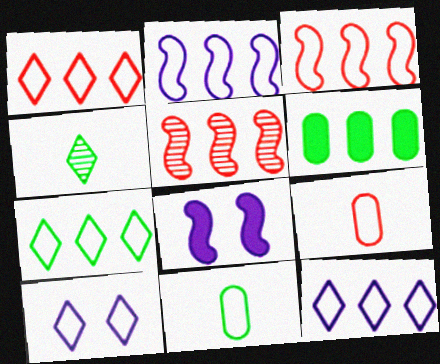[[1, 7, 12], 
[3, 10, 11], 
[5, 6, 12]]